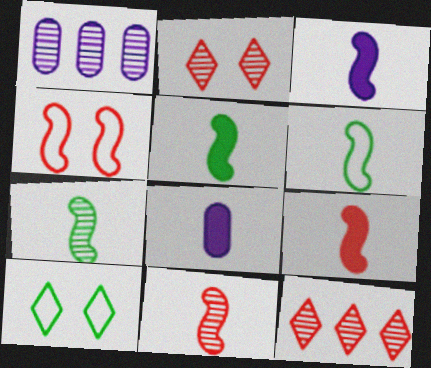[[1, 2, 7], 
[1, 9, 10], 
[3, 5, 9], 
[3, 6, 11], 
[5, 6, 7]]